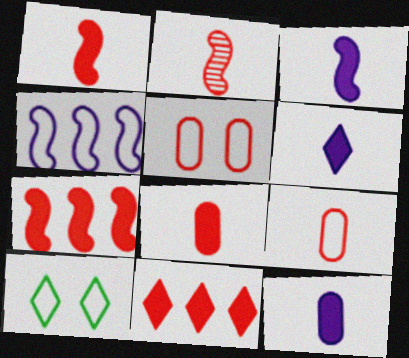[[2, 5, 11], 
[3, 6, 12], 
[4, 9, 10]]